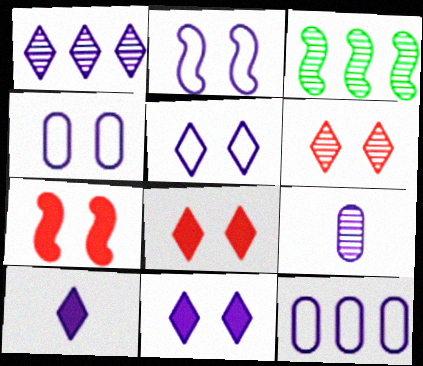[[1, 5, 10], 
[2, 4, 5], 
[3, 6, 9]]